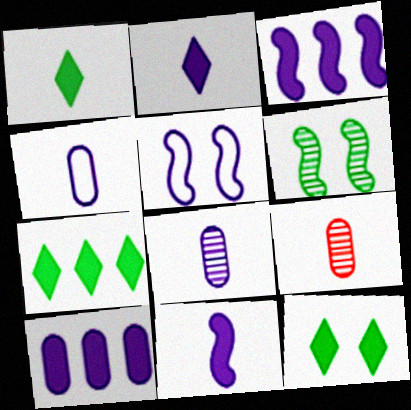[[1, 7, 12], 
[5, 7, 9]]